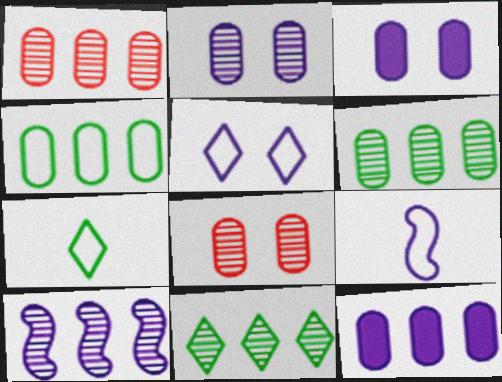[[1, 4, 12], 
[1, 10, 11]]